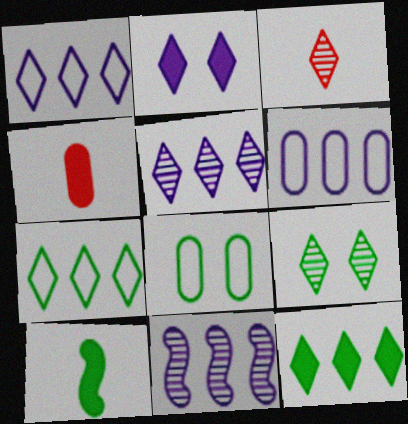[[2, 3, 7], 
[3, 5, 9]]